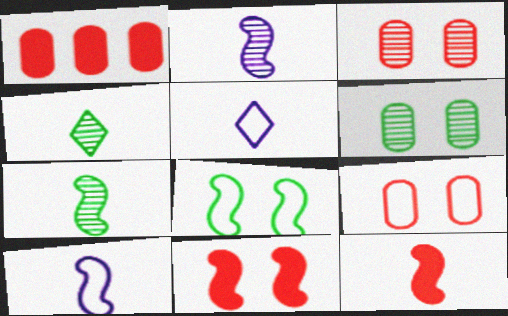[[7, 10, 12]]